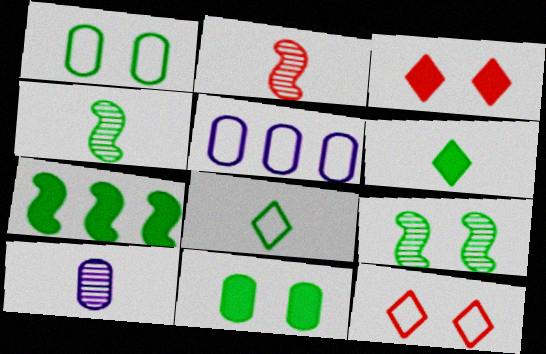[[3, 4, 5], 
[6, 7, 11], 
[7, 10, 12]]